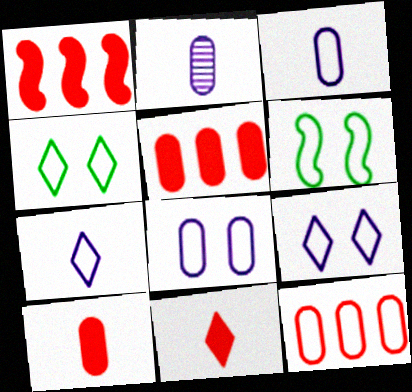[[1, 2, 4], 
[6, 7, 12]]